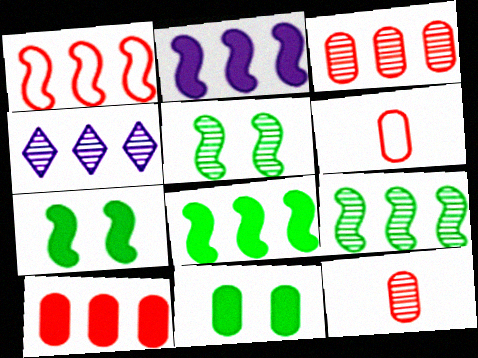[[1, 2, 9], 
[3, 4, 9], 
[4, 5, 12], 
[4, 6, 7]]